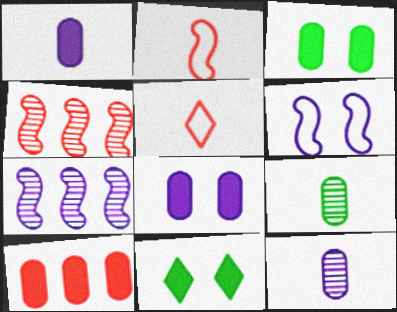[[1, 3, 10], 
[3, 5, 7]]